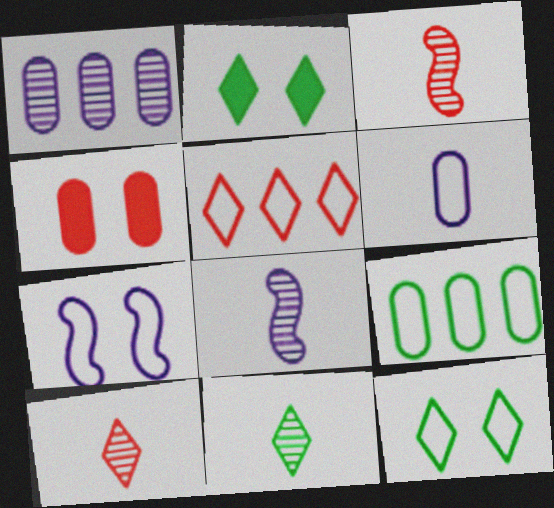[[3, 4, 5]]